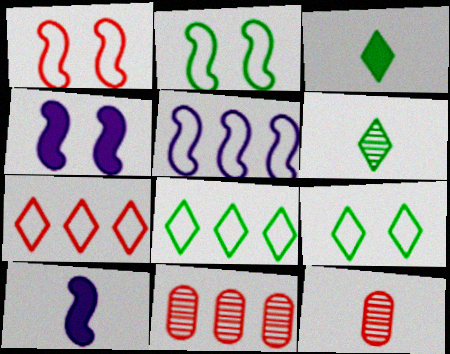[[4, 8, 12], 
[9, 10, 11]]